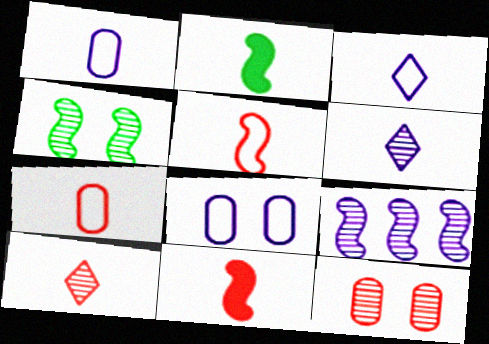[[1, 2, 10], 
[2, 6, 7], 
[7, 10, 11]]